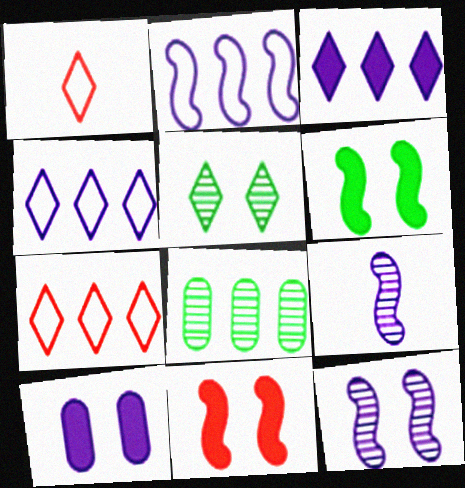[[1, 3, 5], 
[4, 9, 10]]